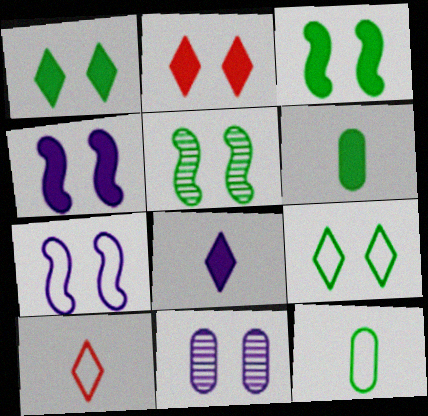[]